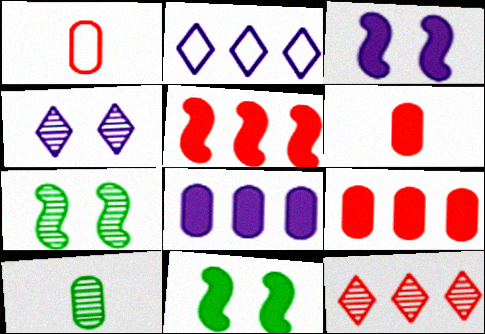[[2, 6, 7]]